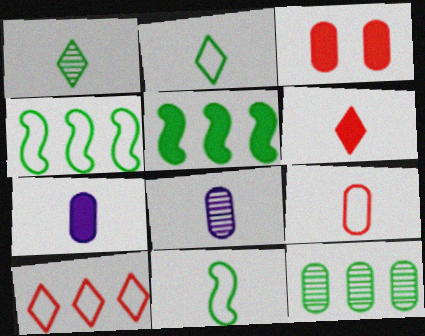[[6, 8, 11]]